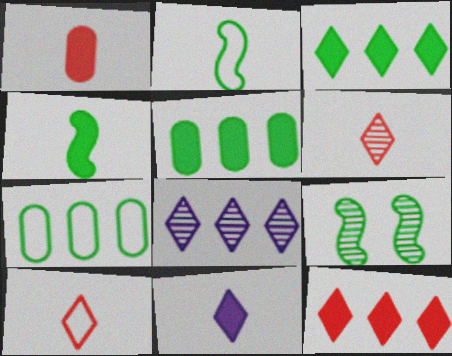[[1, 4, 11]]